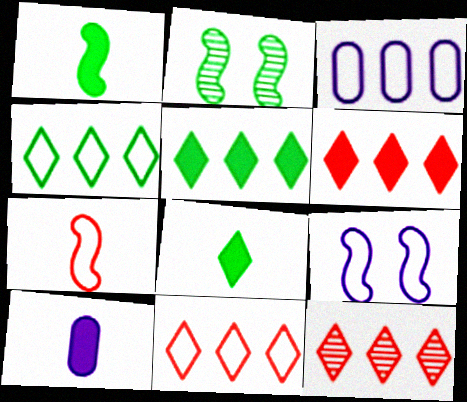[[2, 10, 11], 
[6, 11, 12]]